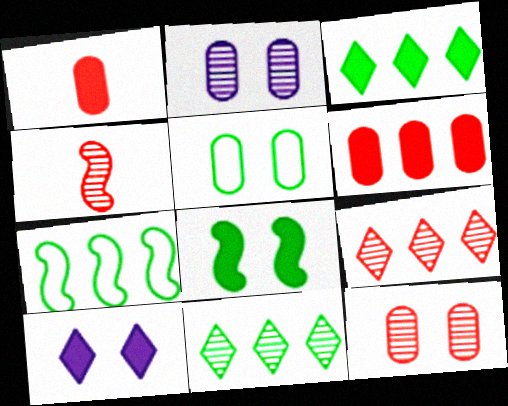[[2, 4, 11], 
[4, 9, 12]]